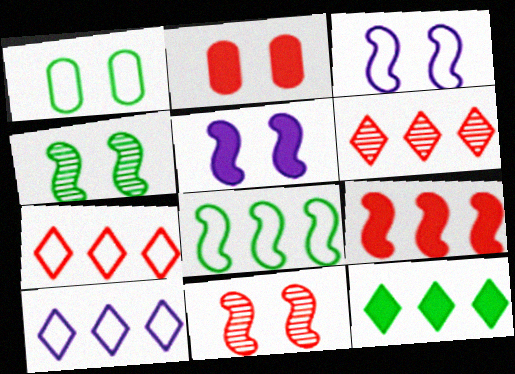[[6, 10, 12]]